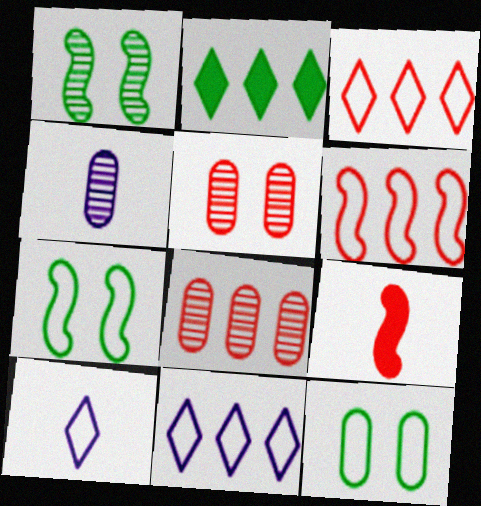[[3, 5, 9], 
[6, 10, 12]]